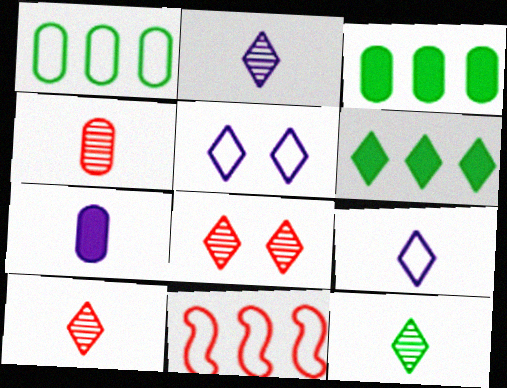[[2, 10, 12], 
[5, 6, 10], 
[6, 8, 9]]